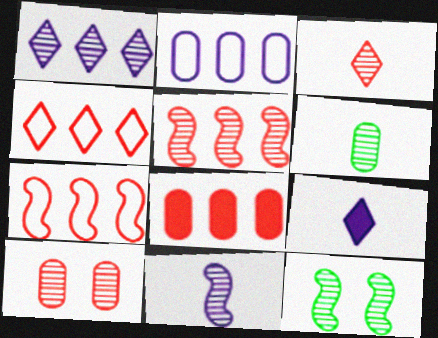[[3, 5, 10], 
[3, 6, 11], 
[4, 5, 8], 
[5, 11, 12]]